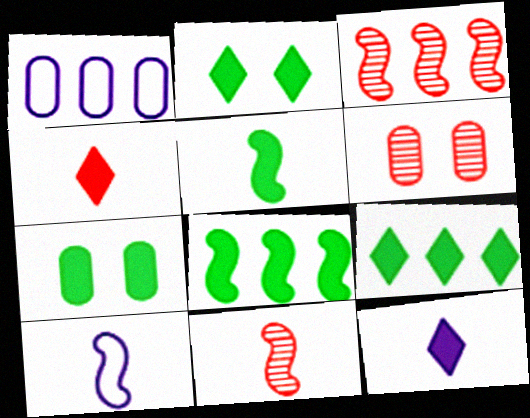[[1, 2, 11], 
[1, 3, 9], 
[5, 7, 9], 
[5, 10, 11], 
[6, 9, 10]]